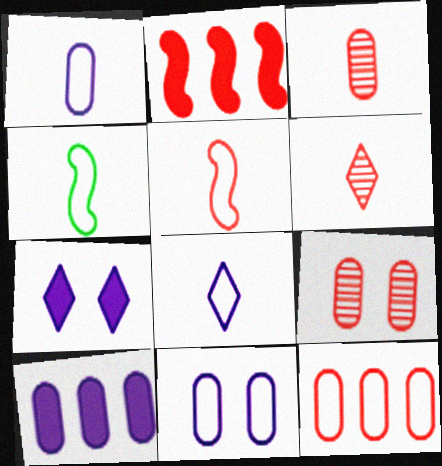[]